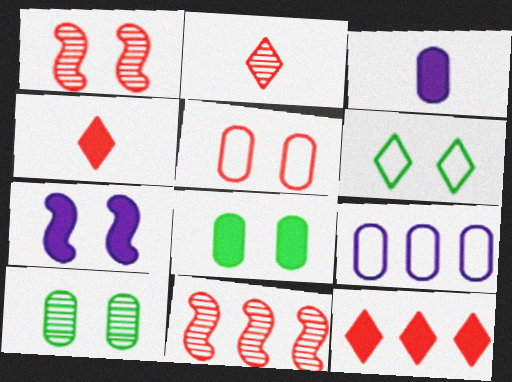[[3, 6, 11], 
[4, 5, 11]]